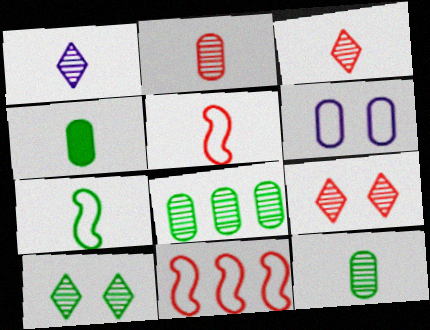[[1, 4, 5]]